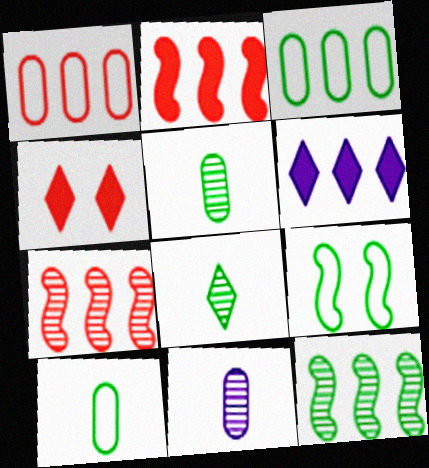[[1, 6, 12], 
[3, 6, 7]]